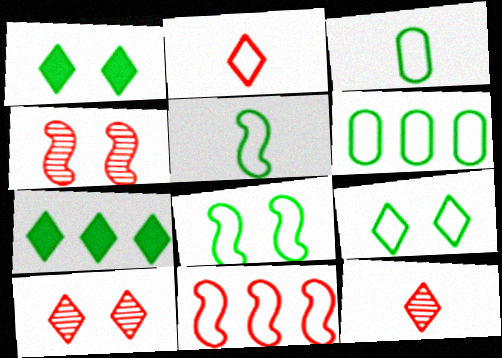[[5, 6, 9]]